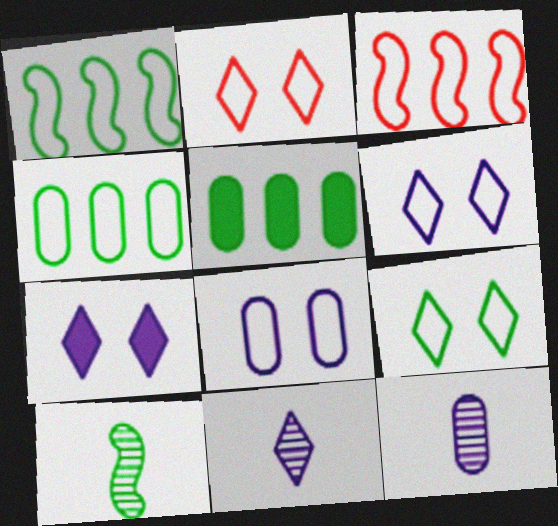[[2, 6, 9], 
[5, 9, 10]]